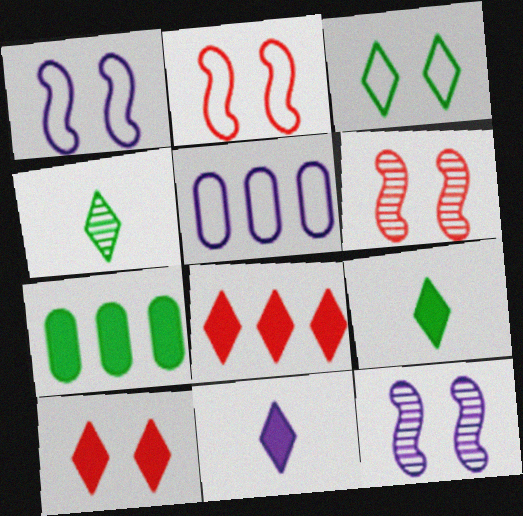[[5, 6, 9], 
[5, 11, 12]]